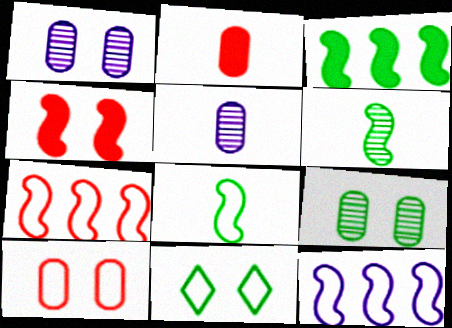[[1, 4, 11], 
[4, 6, 12]]